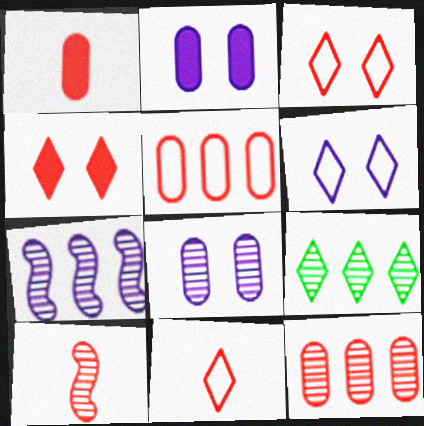[[1, 10, 11], 
[4, 5, 10], 
[7, 9, 12], 
[8, 9, 10]]